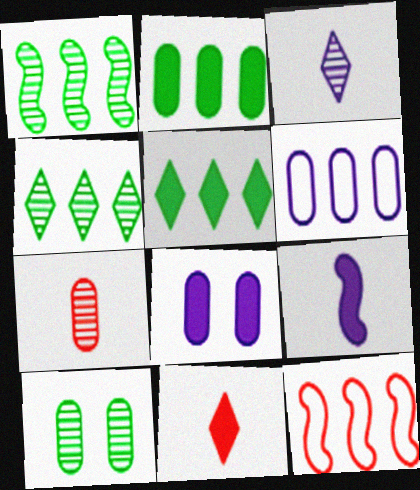[]